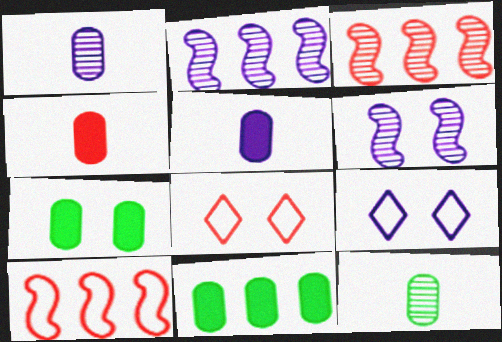[[2, 5, 9], 
[3, 4, 8], 
[6, 7, 8]]